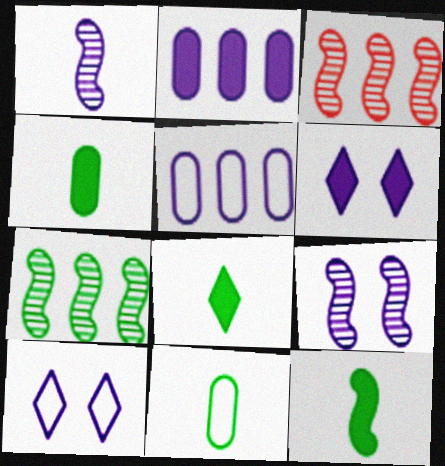[[1, 2, 10], 
[1, 5, 6], 
[3, 4, 10], 
[3, 6, 11], 
[4, 8, 12]]